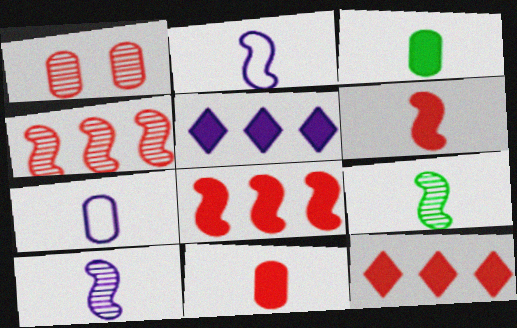[[2, 6, 9]]